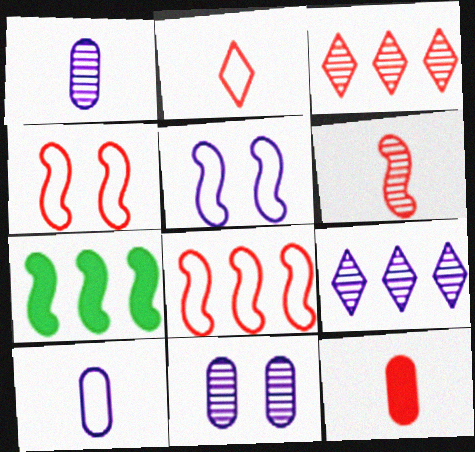[[2, 6, 12], 
[2, 7, 11], 
[3, 4, 12], 
[5, 6, 7]]